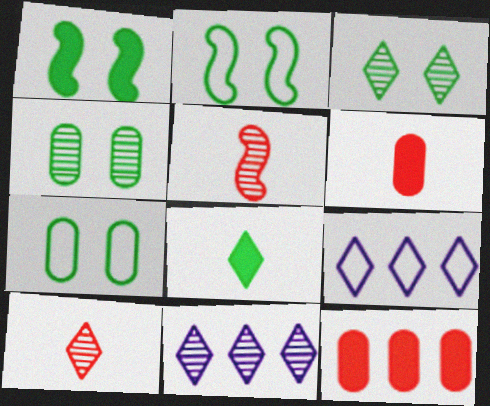[[1, 3, 7], 
[2, 6, 11], 
[3, 10, 11], 
[4, 5, 11]]